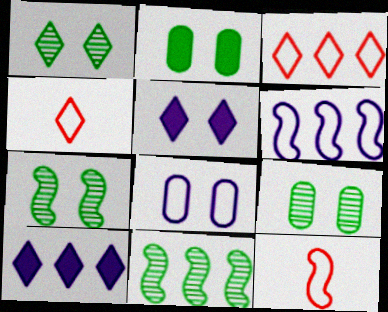[[1, 4, 10], 
[1, 7, 9], 
[9, 10, 12]]